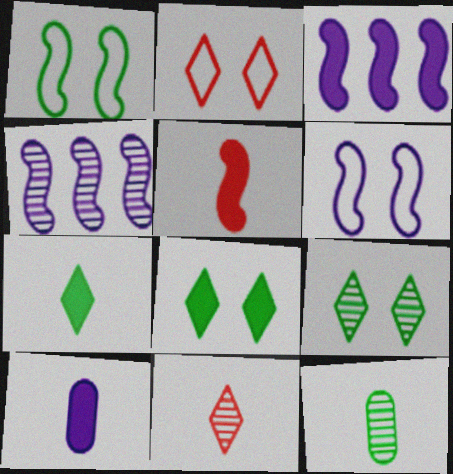[[1, 4, 5], 
[2, 3, 12], 
[5, 7, 10]]